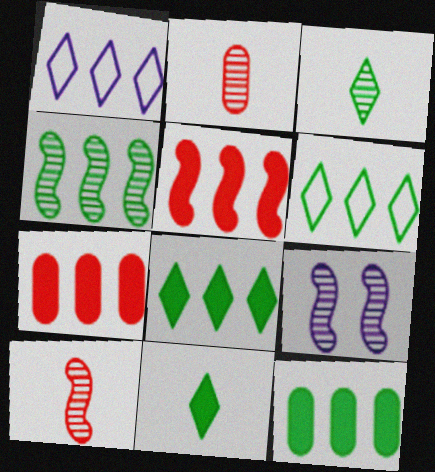[[1, 4, 7], 
[4, 6, 12], 
[4, 9, 10]]